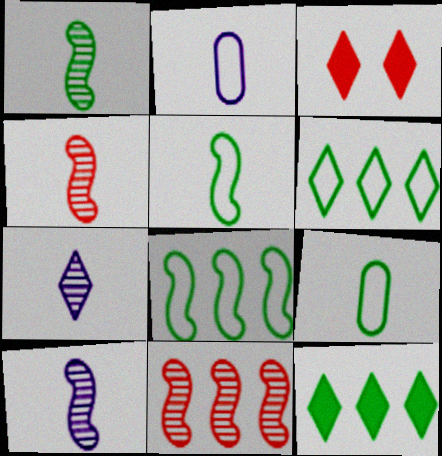[[1, 4, 10], 
[3, 6, 7]]